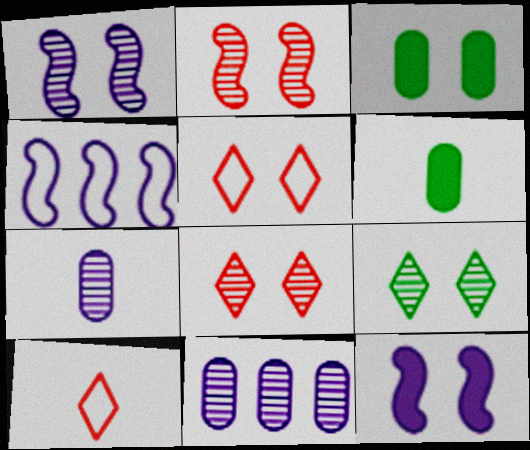[[1, 3, 5], 
[4, 6, 8]]